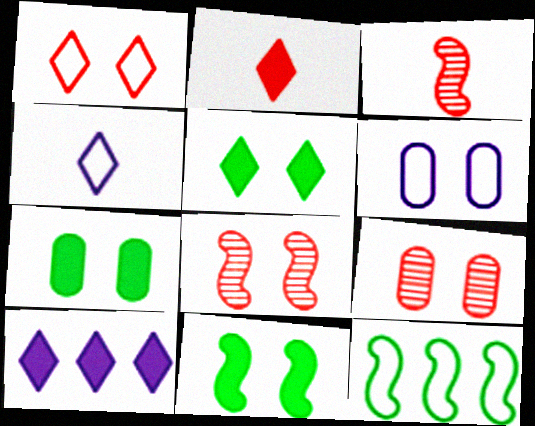[[2, 5, 10], 
[5, 6, 8], 
[5, 7, 11], 
[6, 7, 9]]